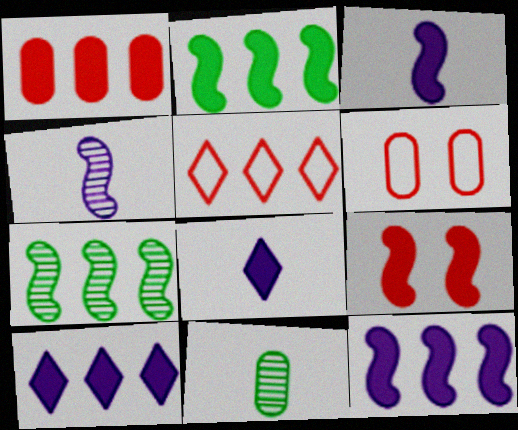[[1, 2, 10], 
[2, 3, 9], 
[6, 7, 8]]